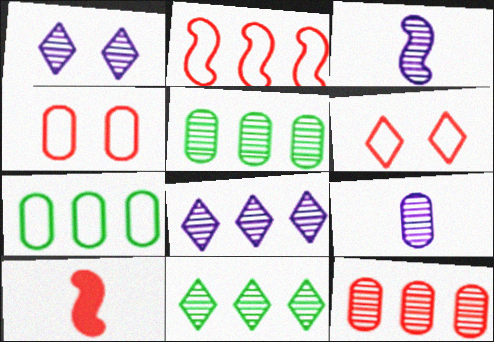[[1, 7, 10], 
[6, 10, 12]]